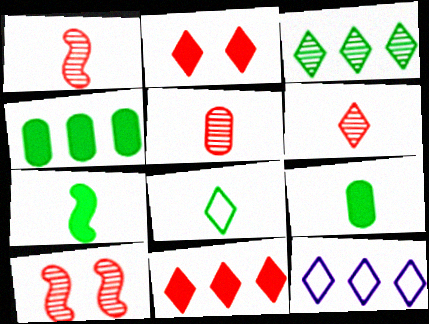[[1, 5, 6], 
[3, 11, 12], 
[9, 10, 12]]